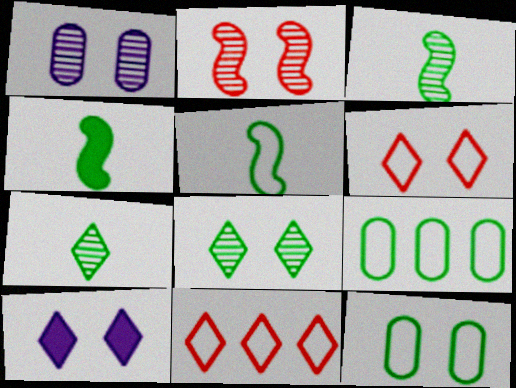[[1, 2, 8], 
[1, 4, 11], 
[2, 10, 12], 
[3, 4, 5], 
[4, 8, 9], 
[6, 8, 10], 
[7, 10, 11]]